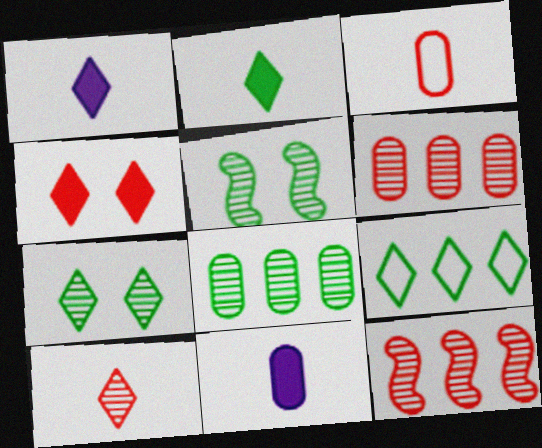[[2, 7, 9], 
[3, 4, 12]]